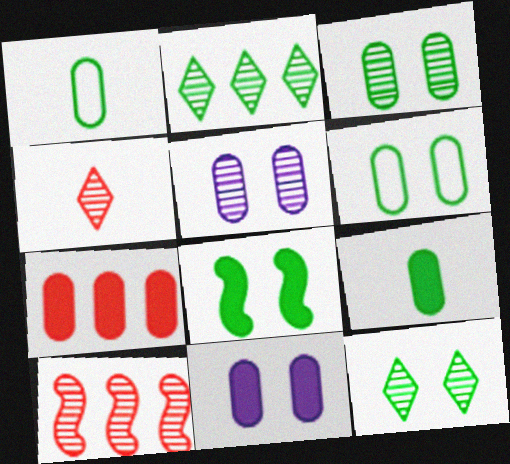[[1, 2, 8], 
[1, 5, 7], 
[6, 8, 12], 
[7, 9, 11]]